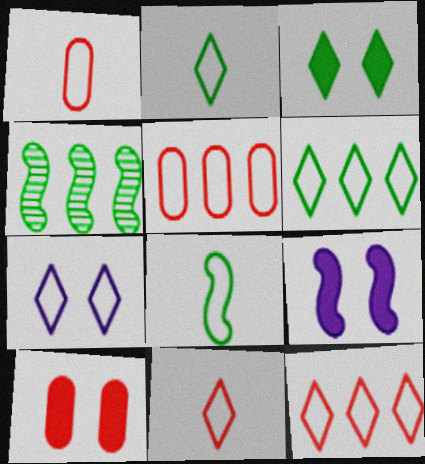[[2, 7, 12], 
[3, 9, 10], 
[5, 7, 8], 
[6, 7, 11]]